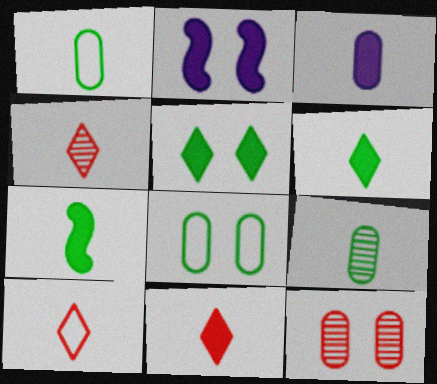[[3, 7, 11], 
[4, 10, 11]]